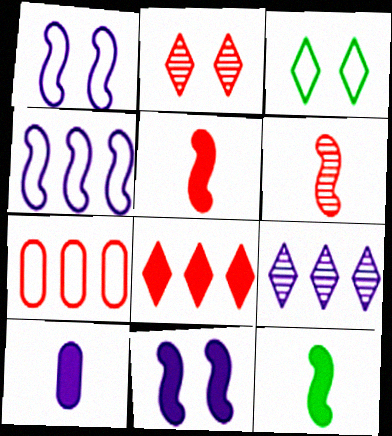[[1, 9, 10], 
[2, 5, 7]]